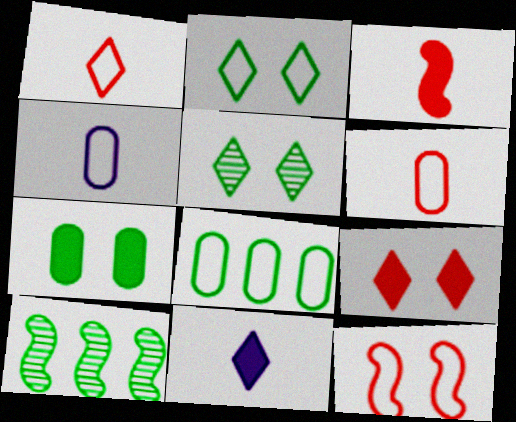[[4, 9, 10]]